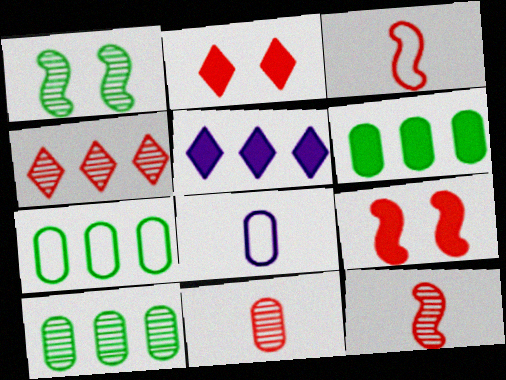[[6, 7, 10]]